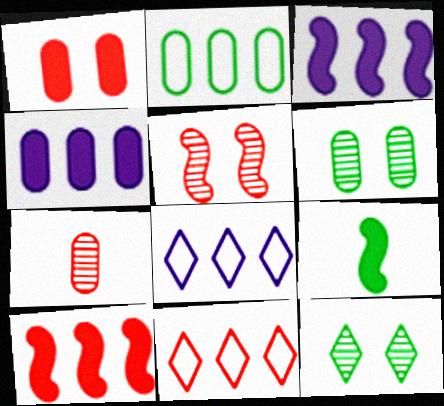[[2, 9, 12]]